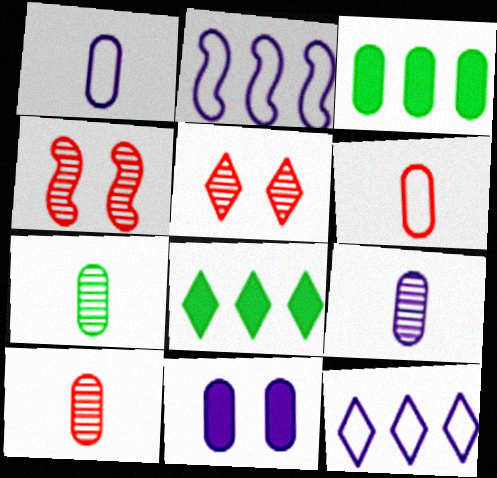[[1, 4, 8], 
[7, 9, 10]]